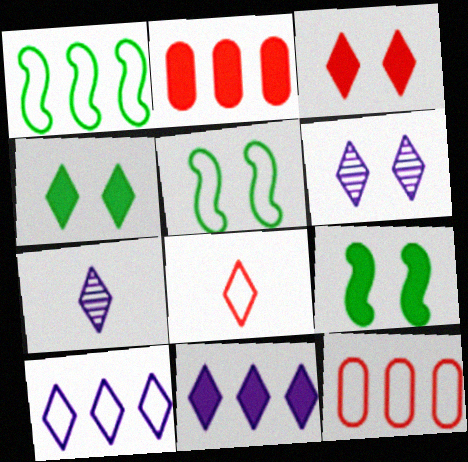[[1, 10, 12], 
[2, 5, 7], 
[7, 9, 12]]